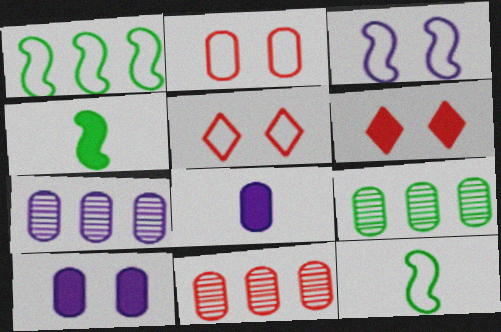[[2, 8, 9], 
[4, 5, 7], 
[6, 7, 12], 
[7, 9, 11]]